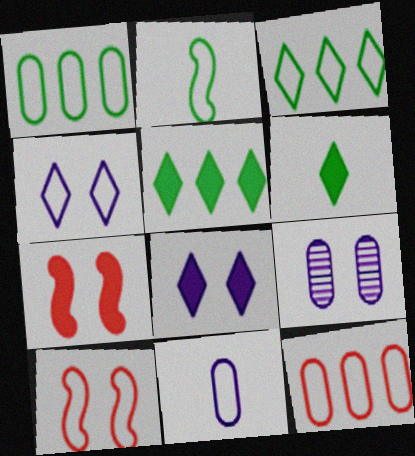[[2, 4, 12], 
[3, 10, 11]]